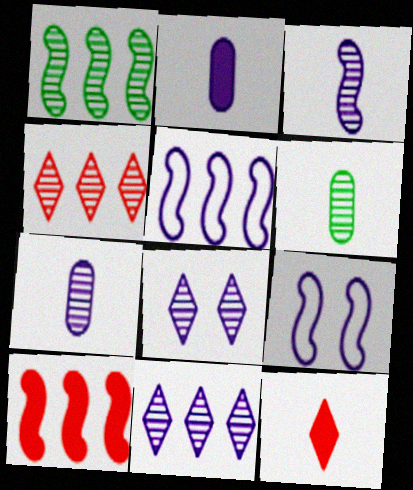[[1, 5, 10], 
[2, 5, 8], 
[2, 9, 11]]